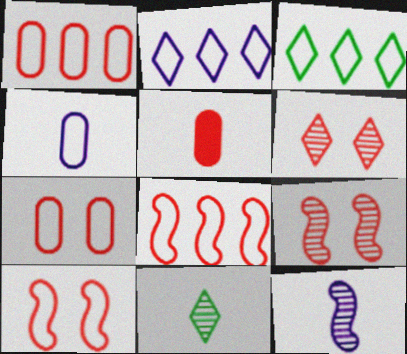[[3, 4, 10], 
[5, 6, 8]]